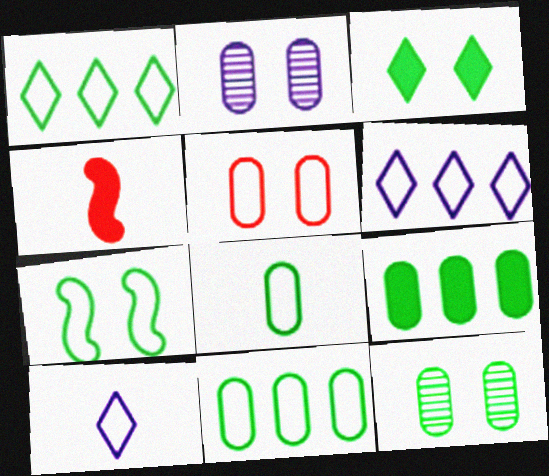[[1, 2, 4], 
[1, 7, 8], 
[3, 7, 12], 
[4, 6, 12], 
[8, 9, 12]]